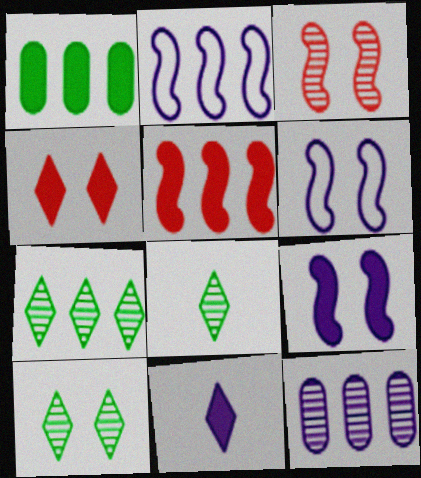[[3, 8, 12], 
[6, 11, 12], 
[7, 8, 10]]